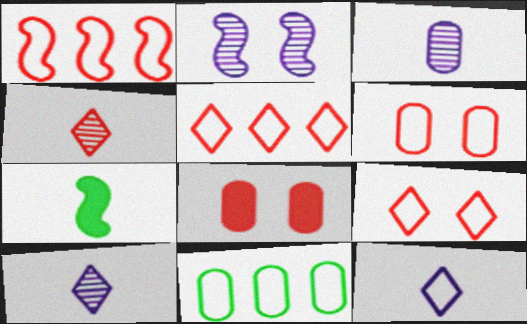[[1, 2, 7], 
[1, 4, 8], 
[3, 8, 11]]